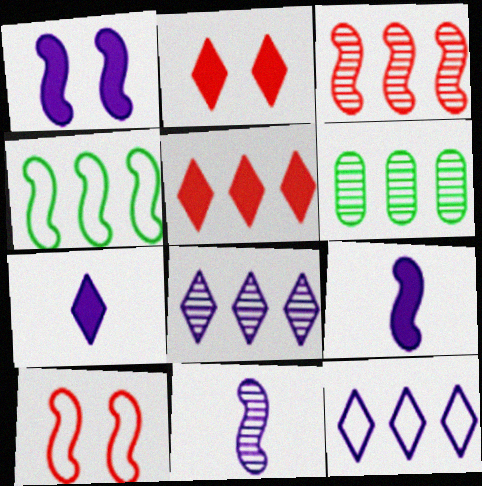[[3, 6, 8], 
[6, 7, 10]]